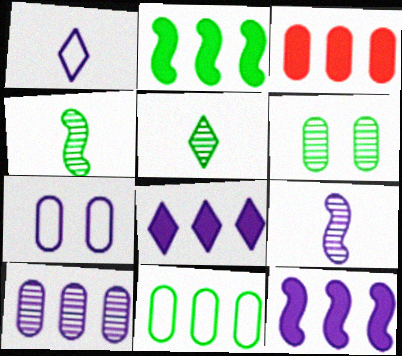[[2, 3, 8], 
[3, 10, 11], 
[7, 8, 9]]